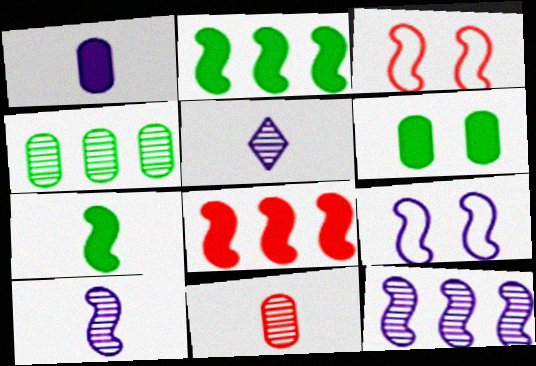[[2, 3, 10], 
[3, 7, 12]]